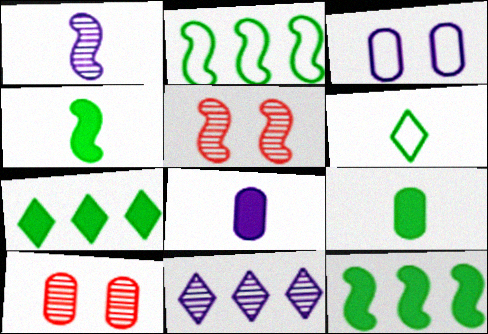[]